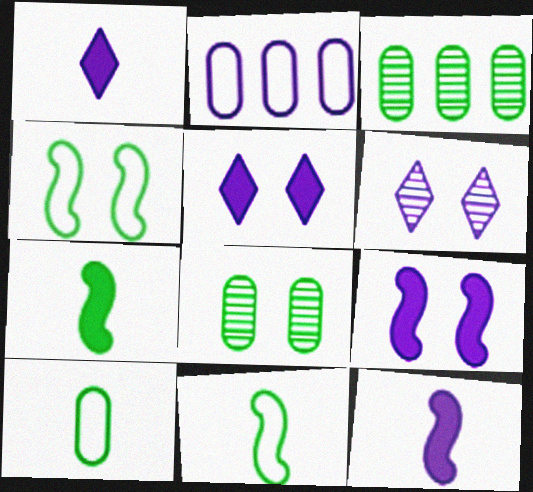[[2, 6, 12]]